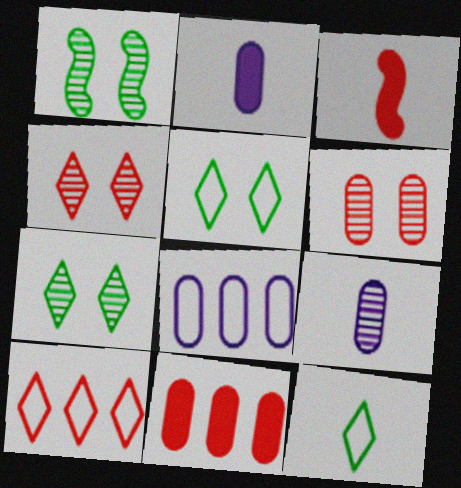[[1, 2, 10], 
[3, 6, 10], 
[3, 7, 8], 
[3, 9, 12]]